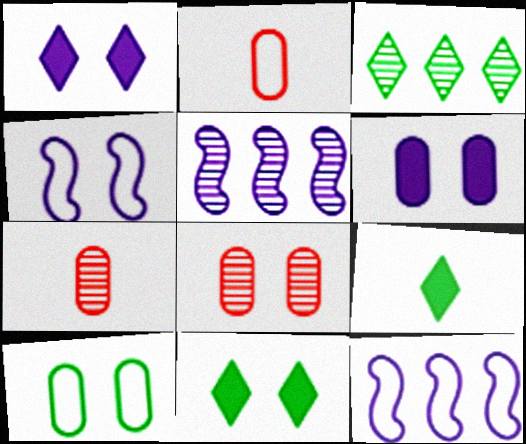[[2, 5, 11], 
[4, 8, 11], 
[6, 8, 10], 
[7, 11, 12], 
[8, 9, 12]]